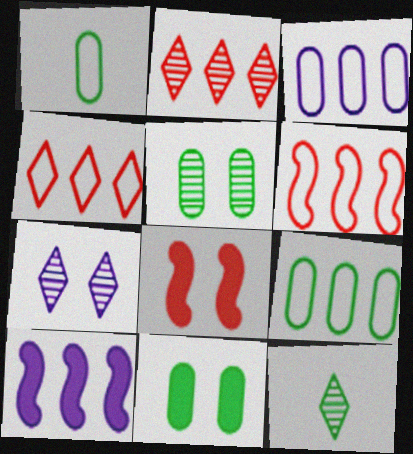[[2, 7, 12], 
[2, 9, 10], 
[3, 8, 12]]